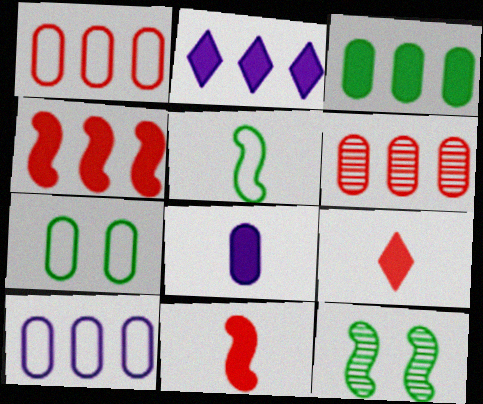[[2, 3, 4], 
[3, 6, 10], 
[6, 7, 8], 
[9, 10, 12]]